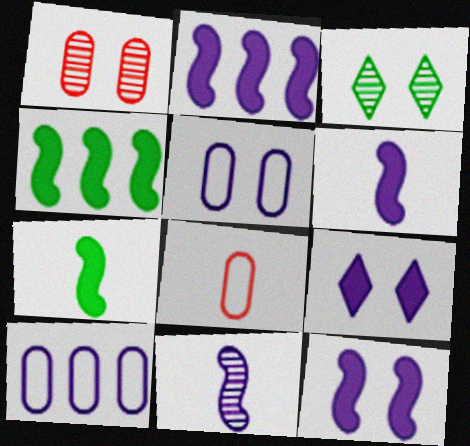[[2, 3, 8], 
[2, 6, 12], 
[9, 10, 11]]